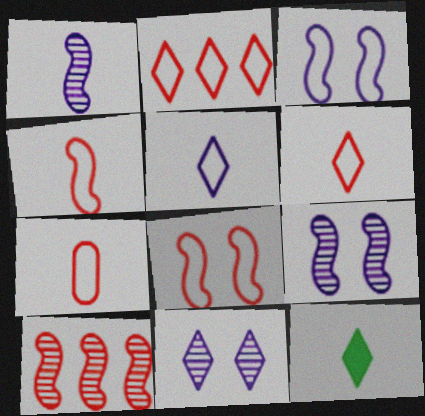[[1, 7, 12], 
[2, 7, 8], 
[2, 11, 12], 
[4, 6, 7]]